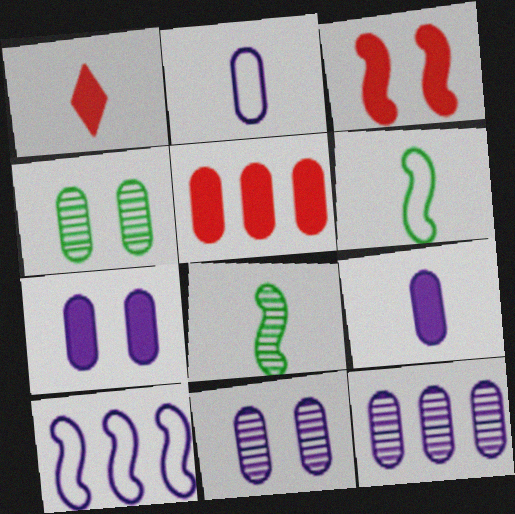[[1, 2, 8], 
[1, 3, 5], 
[1, 4, 10], 
[2, 4, 5], 
[2, 7, 12], 
[3, 8, 10]]